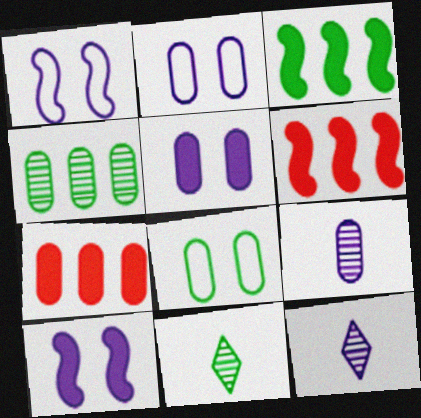[[1, 7, 11], 
[2, 6, 11], 
[3, 8, 11], 
[6, 8, 12], 
[7, 8, 9]]